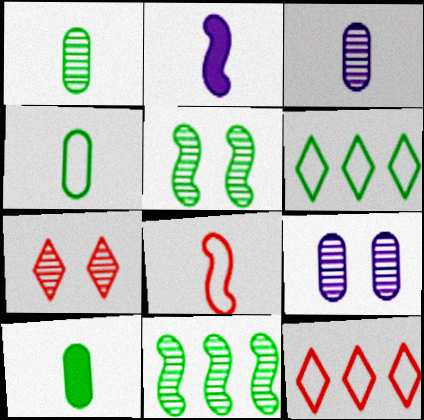[[1, 4, 10], 
[3, 7, 11], 
[5, 6, 10], 
[5, 7, 9]]